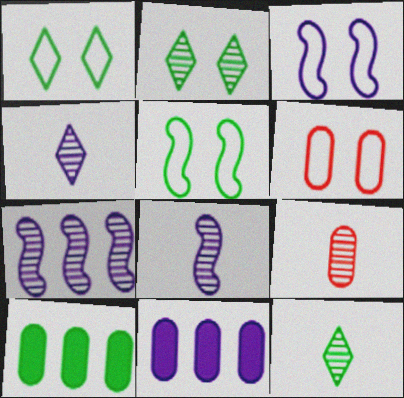[[1, 3, 6], 
[2, 7, 9], 
[3, 4, 11], 
[5, 10, 12], 
[8, 9, 12]]